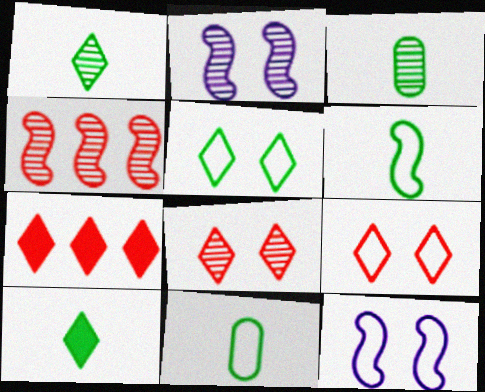[[2, 7, 11], 
[3, 6, 10], 
[3, 7, 12]]